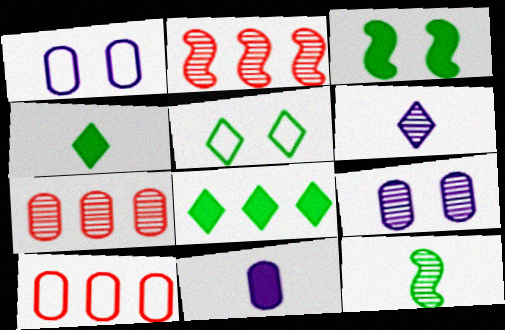[[1, 2, 4], 
[2, 5, 11], 
[3, 6, 10]]